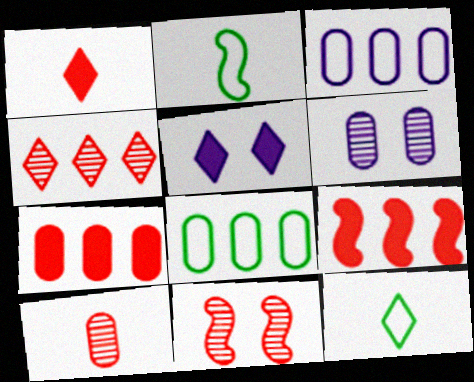[[4, 5, 12], 
[4, 10, 11], 
[6, 9, 12]]